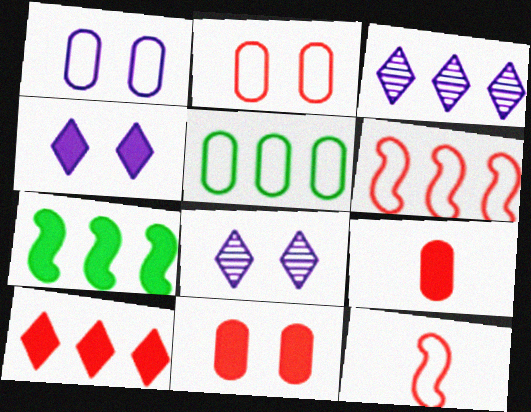[[4, 7, 9]]